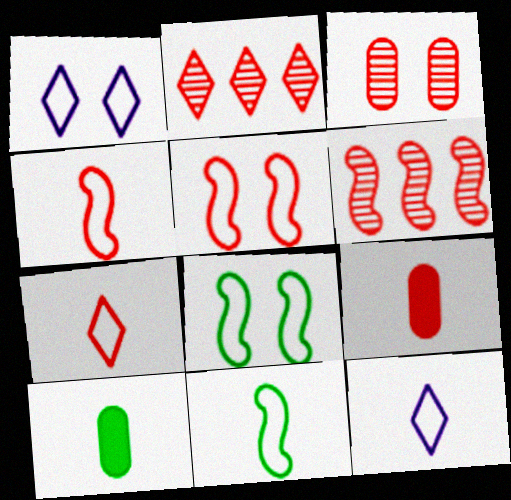[[1, 6, 10], 
[2, 5, 9]]